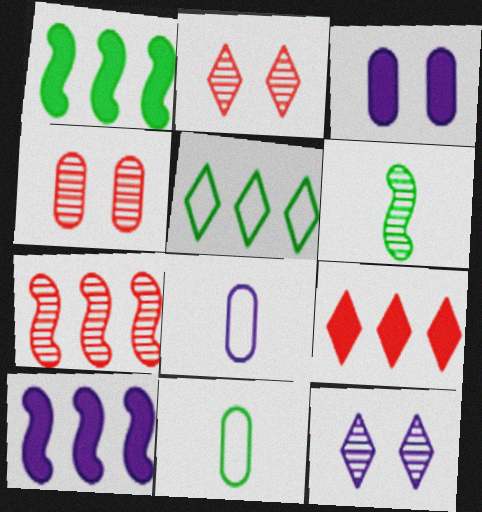[[1, 2, 8], 
[2, 10, 11], 
[8, 10, 12]]